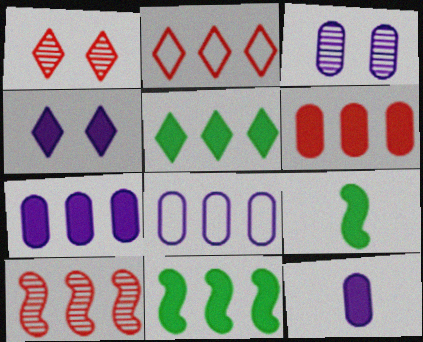[[1, 8, 9], 
[2, 3, 9], 
[2, 6, 10], 
[3, 8, 12], 
[4, 6, 9], 
[5, 8, 10]]